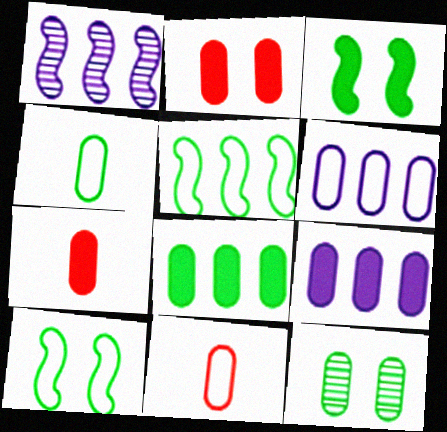[[4, 8, 12], 
[6, 7, 12], 
[9, 11, 12]]